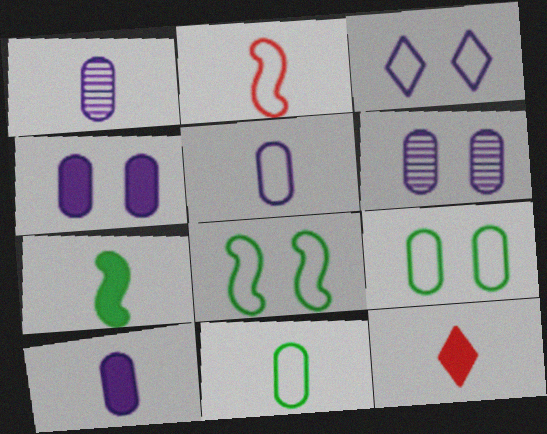[[1, 5, 10], 
[7, 10, 12]]